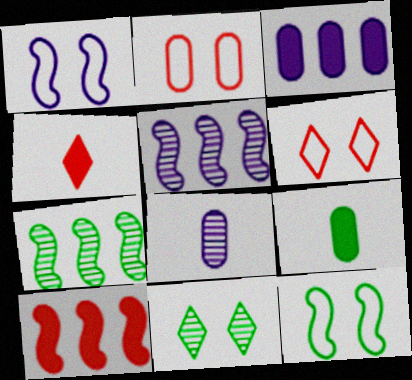[[5, 6, 9]]